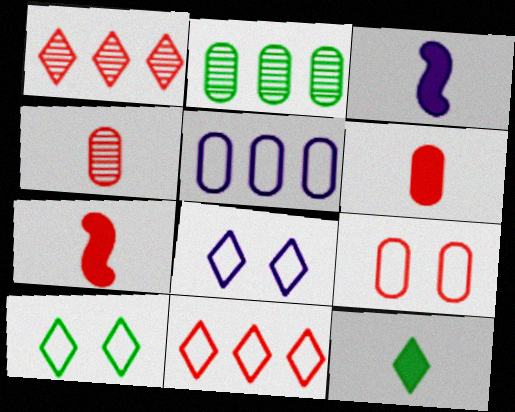[[1, 7, 9], 
[1, 8, 12], 
[2, 7, 8], 
[3, 6, 12]]